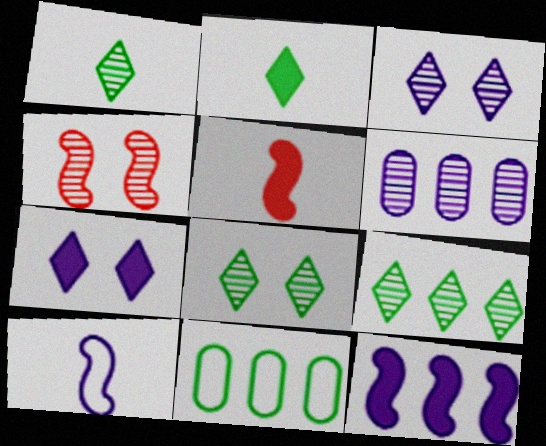[[1, 4, 6], 
[1, 8, 9], 
[3, 5, 11], 
[6, 7, 10]]